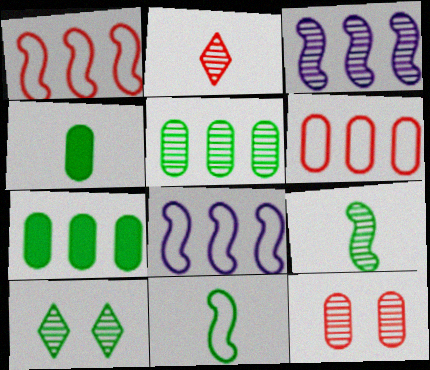[[5, 9, 10], 
[7, 10, 11]]